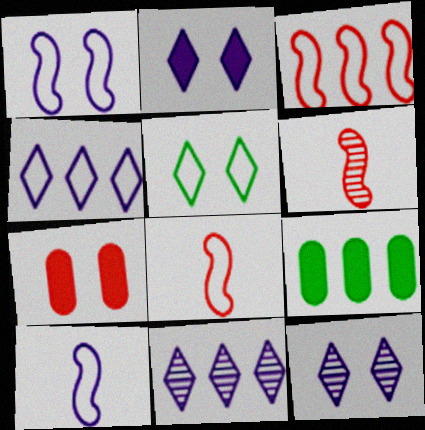[[3, 9, 11], 
[8, 9, 12]]